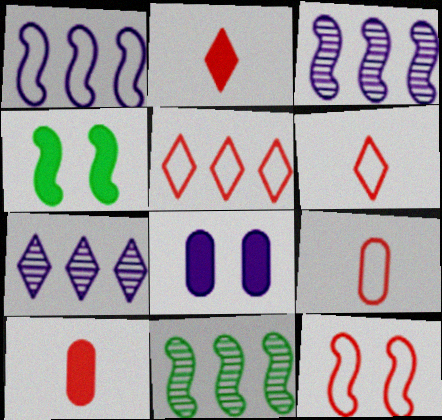[[4, 7, 9], 
[5, 9, 12], 
[6, 8, 11]]